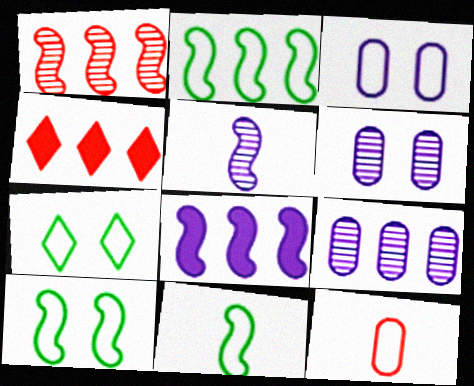[[1, 2, 8], 
[2, 4, 9], 
[2, 10, 11], 
[4, 6, 11]]